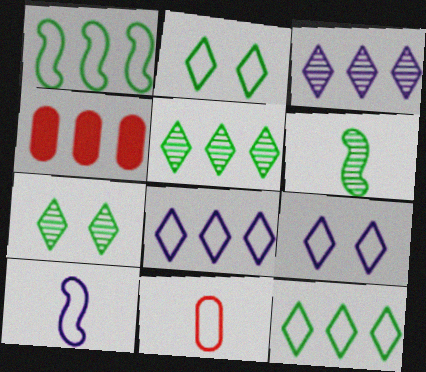[[1, 3, 4], 
[1, 9, 11], 
[4, 6, 9], 
[4, 7, 10]]